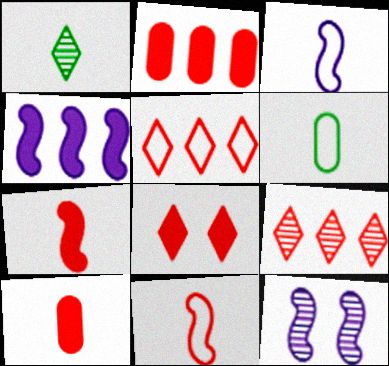[[1, 3, 10], 
[2, 7, 8], 
[3, 4, 12]]